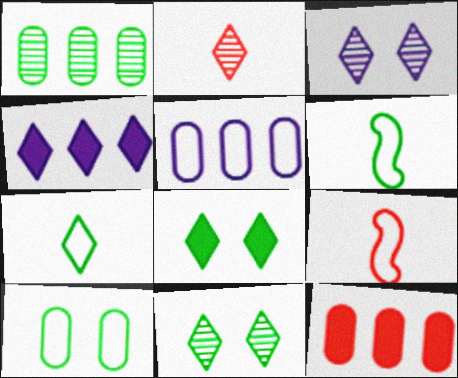[[1, 5, 12], 
[1, 6, 8], 
[3, 6, 12]]